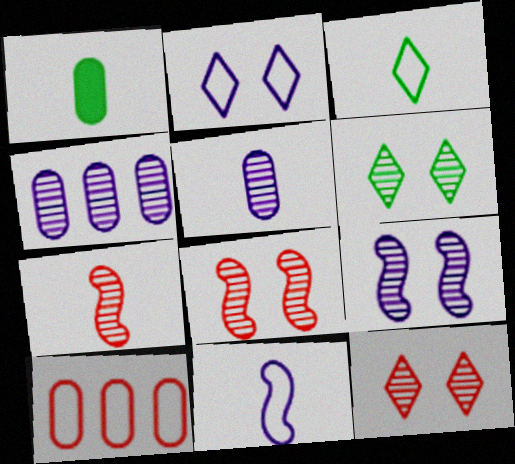[[4, 6, 7]]